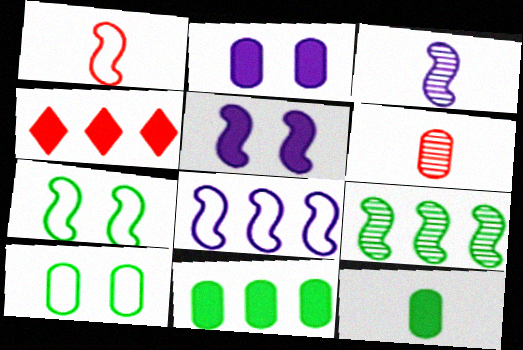[[1, 5, 9], 
[1, 7, 8], 
[3, 4, 10], 
[3, 5, 8], 
[4, 5, 12]]